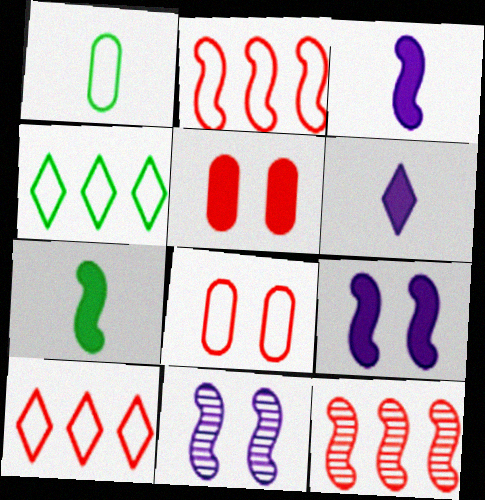[[2, 7, 11]]